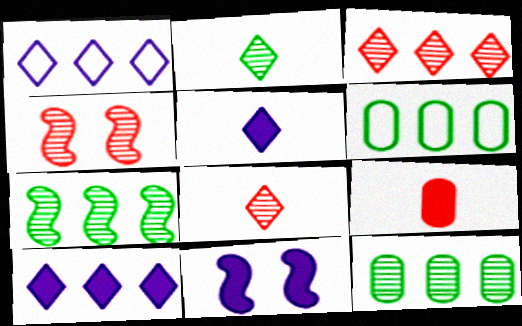[[4, 5, 6], 
[6, 8, 11]]